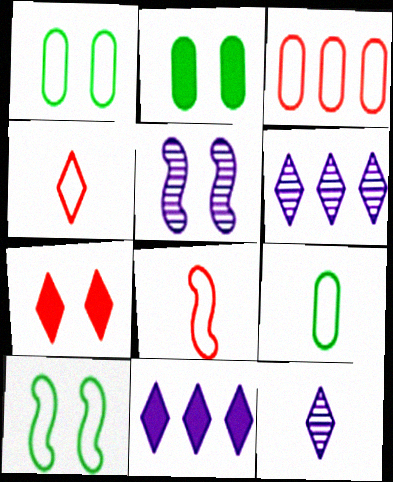[[1, 5, 7], 
[2, 6, 8]]